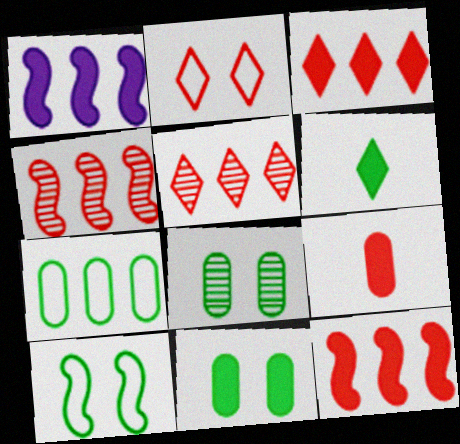[[1, 5, 7], 
[2, 4, 9]]